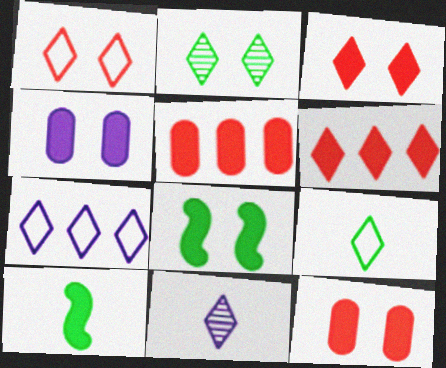[[1, 7, 9], 
[3, 4, 8], 
[4, 6, 10]]